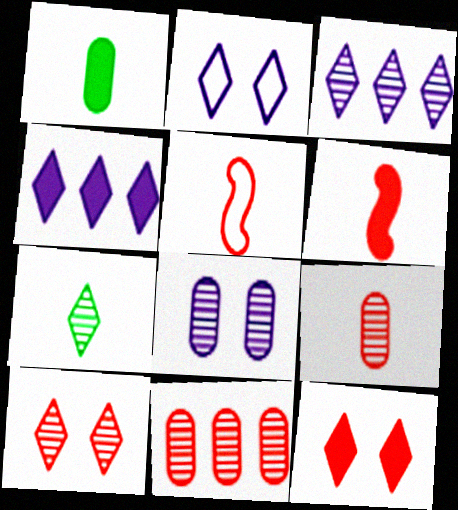[[3, 7, 10], 
[5, 11, 12]]